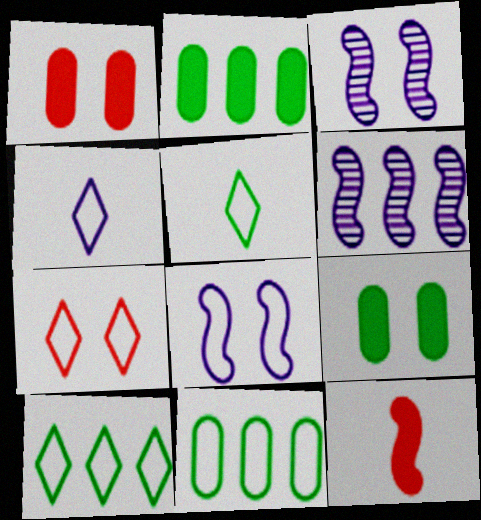[[1, 5, 6], 
[3, 7, 9], 
[4, 7, 10]]